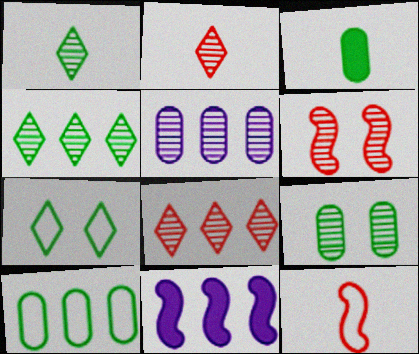[[1, 5, 6], 
[3, 9, 10], 
[8, 10, 11]]